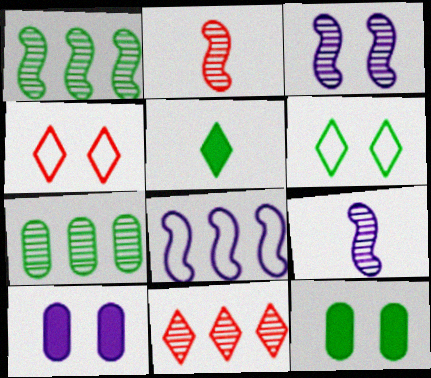[[1, 2, 3], 
[3, 4, 12]]